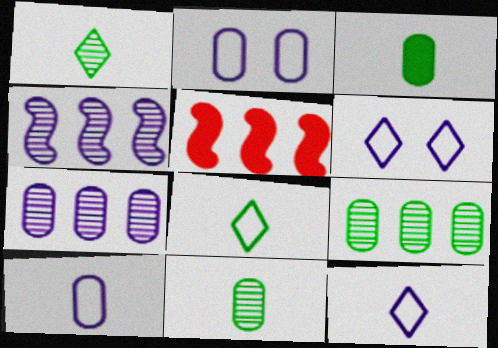[[1, 2, 5], 
[5, 6, 11]]